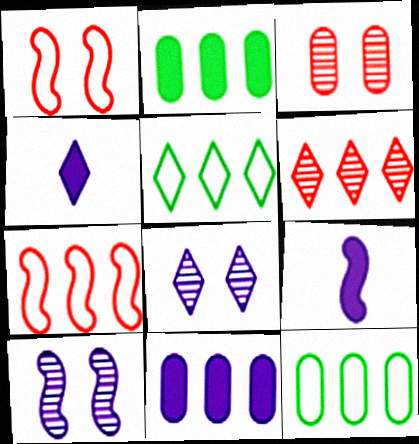[[3, 5, 9]]